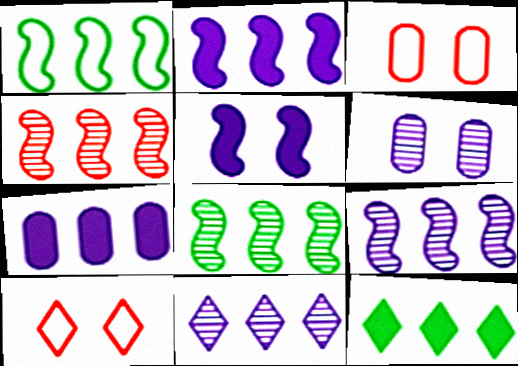[[1, 2, 4], 
[4, 8, 9]]